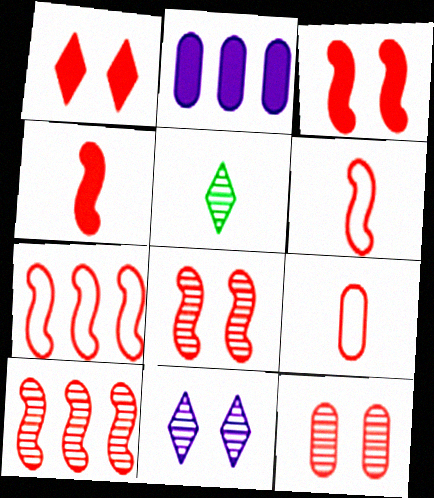[[1, 9, 10], 
[3, 6, 10], 
[4, 7, 8]]